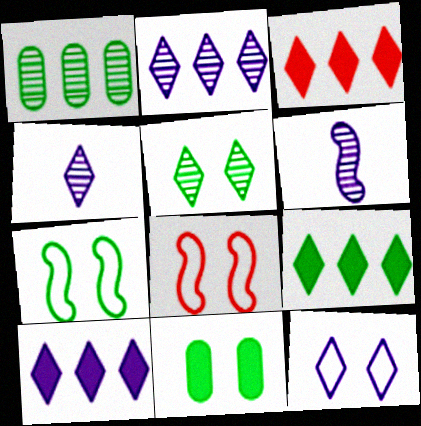[[3, 9, 10], 
[4, 10, 12], 
[5, 7, 11]]